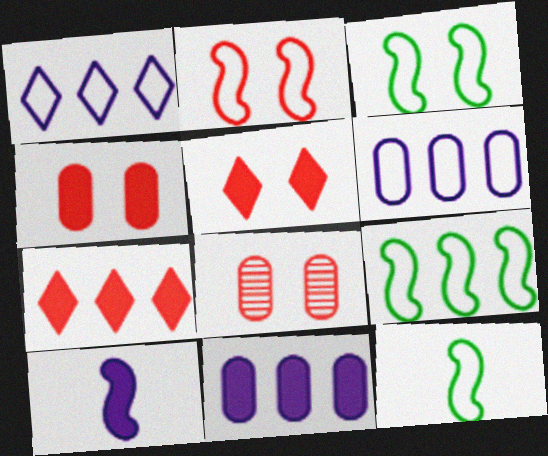[[2, 5, 8], 
[3, 9, 12]]